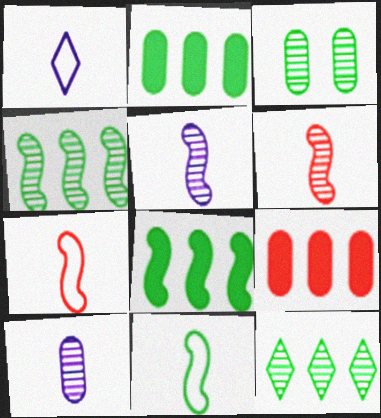[]